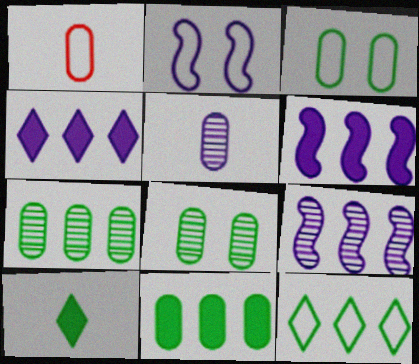[[1, 2, 12], 
[2, 4, 5]]